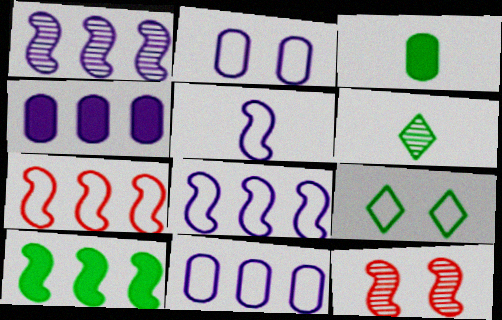[[1, 7, 10], 
[5, 10, 12]]